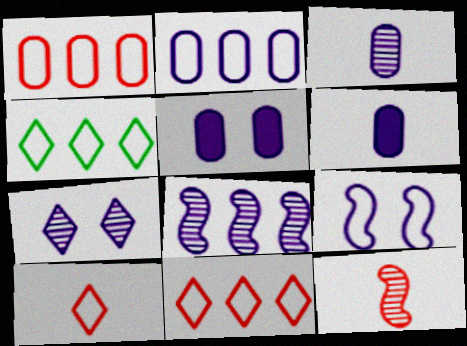[[2, 3, 5], 
[3, 7, 8], 
[4, 5, 12], 
[5, 7, 9]]